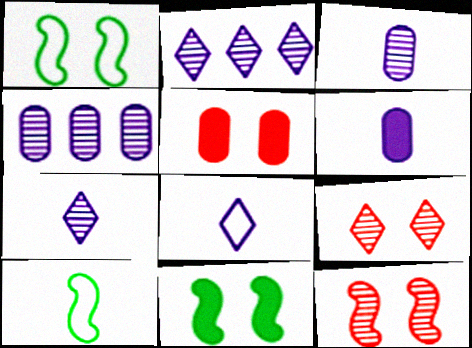[[2, 5, 10]]